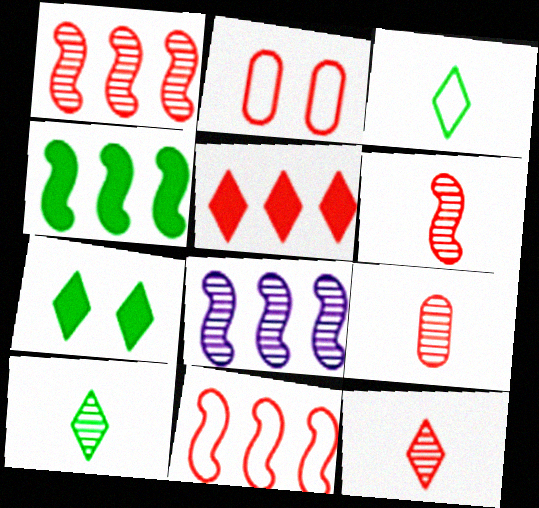[[2, 5, 6], 
[4, 8, 11], 
[6, 9, 12]]